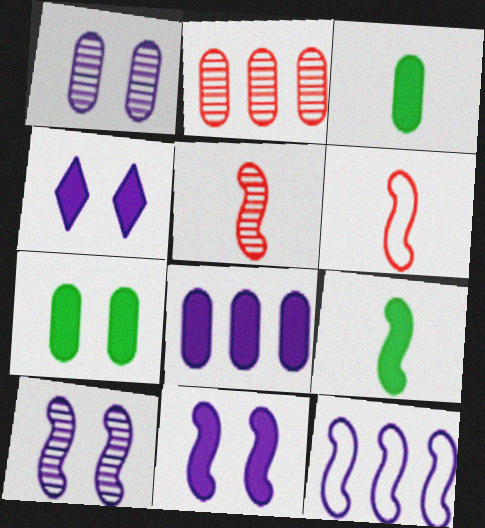[]